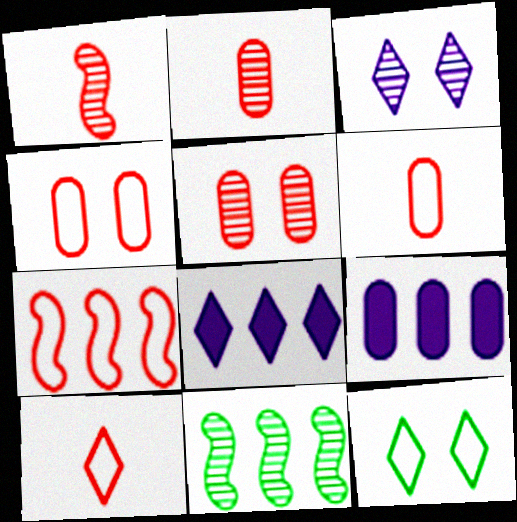[[1, 9, 12], 
[2, 3, 11], 
[4, 7, 10]]